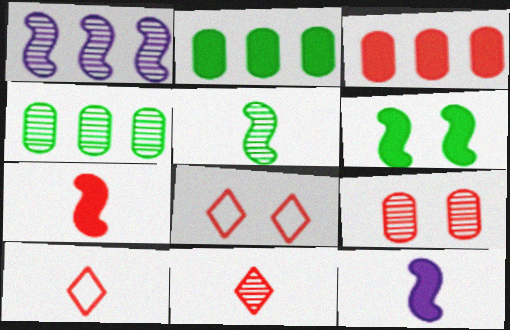[[4, 8, 12]]